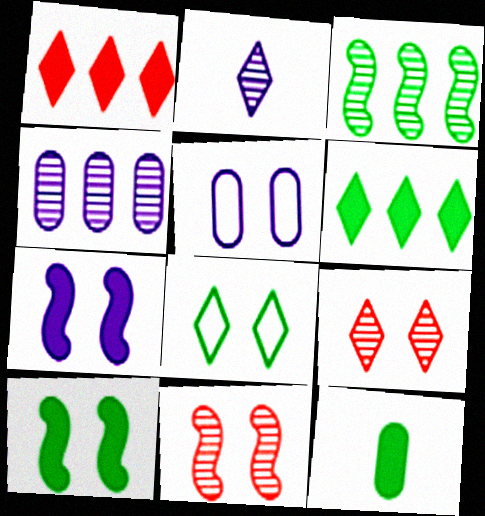[[1, 2, 8], 
[1, 7, 12], 
[3, 8, 12], 
[5, 9, 10], 
[6, 10, 12]]